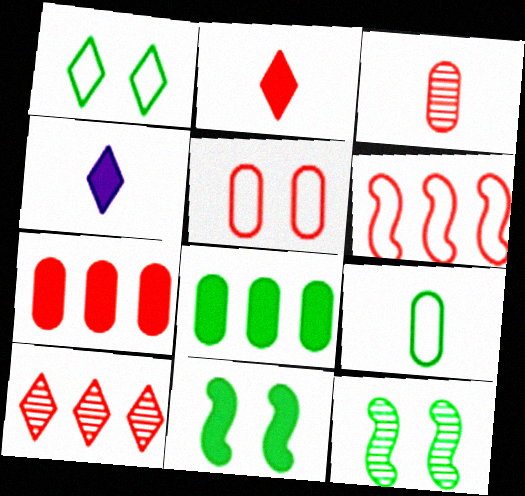[[1, 4, 10], 
[3, 5, 7], 
[4, 7, 11], 
[6, 7, 10]]